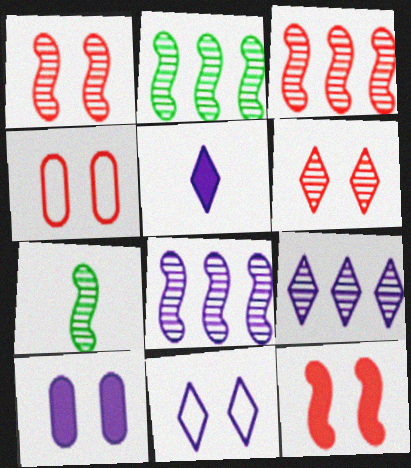[[1, 7, 8], 
[2, 3, 8], 
[2, 4, 5], 
[4, 6, 12], 
[5, 9, 11]]